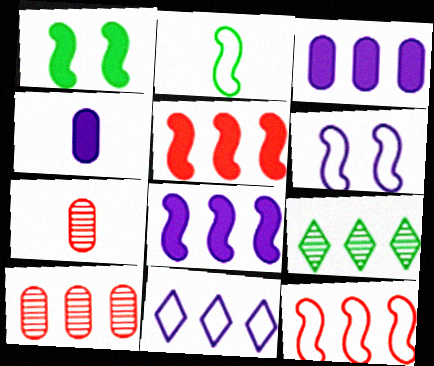[[1, 7, 11], 
[2, 6, 12], 
[3, 9, 12]]